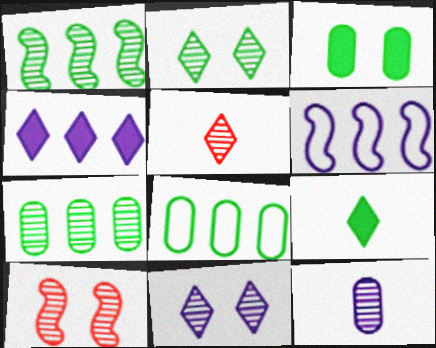[[3, 5, 6]]